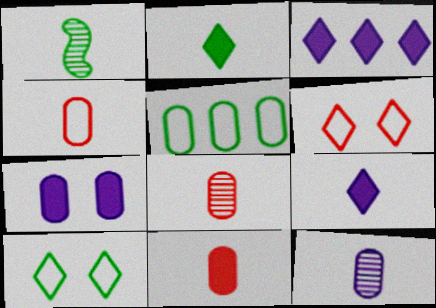[[1, 4, 9], 
[4, 8, 11], 
[5, 7, 8]]